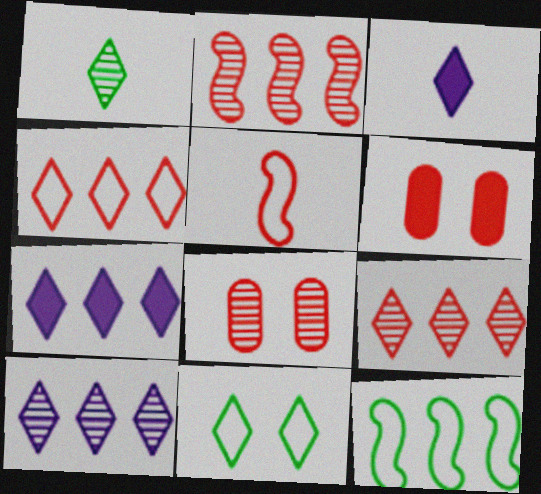[[3, 8, 12], 
[3, 9, 11], 
[5, 6, 9]]